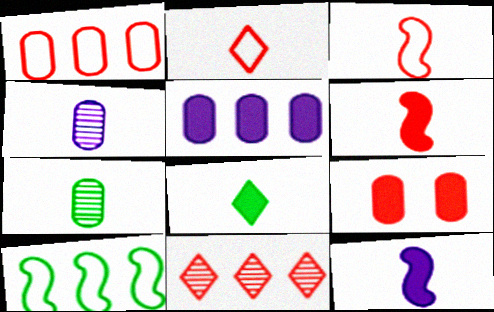[[2, 7, 12], 
[3, 4, 8], 
[3, 9, 11], 
[5, 10, 11]]